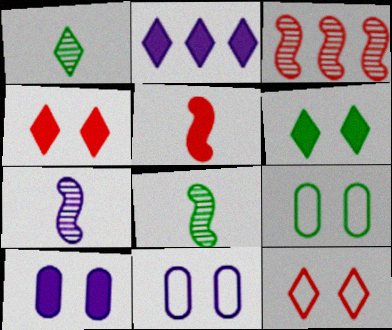[[1, 2, 12], 
[2, 7, 11]]